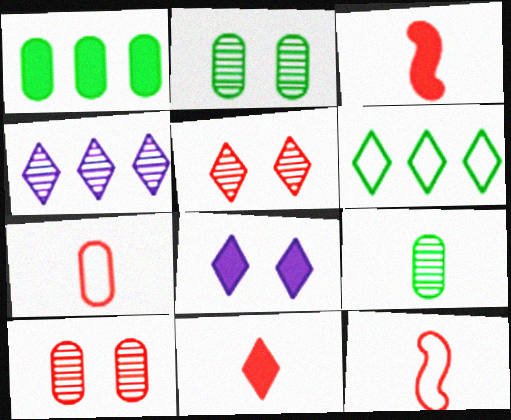[[1, 3, 8]]